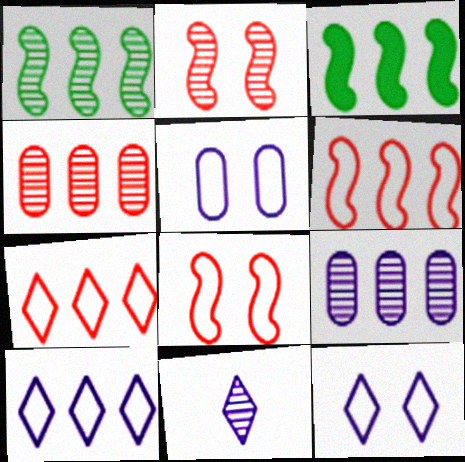[[3, 4, 10], 
[3, 7, 9]]